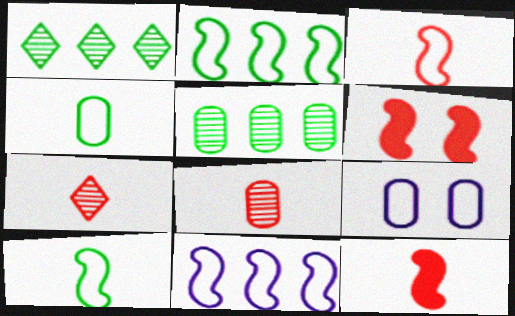[[1, 9, 12]]